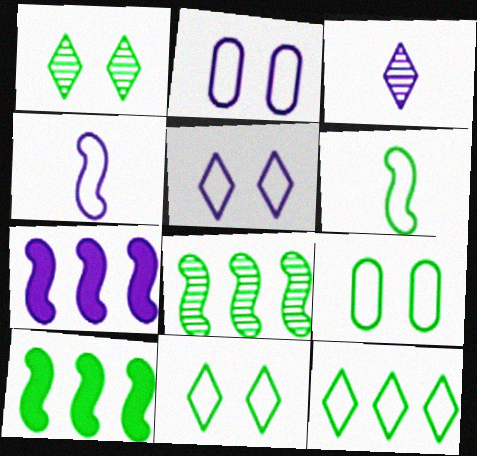[[2, 3, 7], 
[6, 9, 12]]